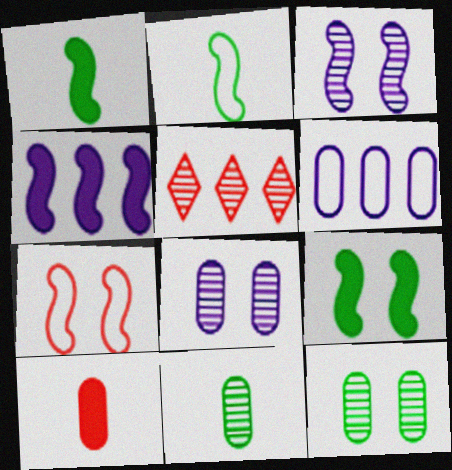[[3, 5, 11], 
[3, 7, 9], 
[5, 7, 10], 
[6, 10, 12]]